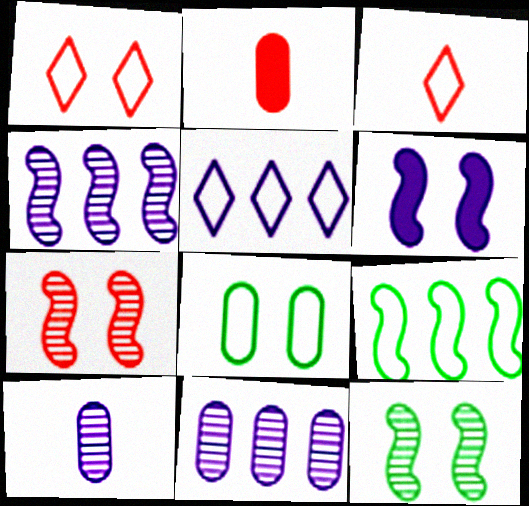[[2, 5, 12], 
[2, 8, 11], 
[5, 6, 10]]